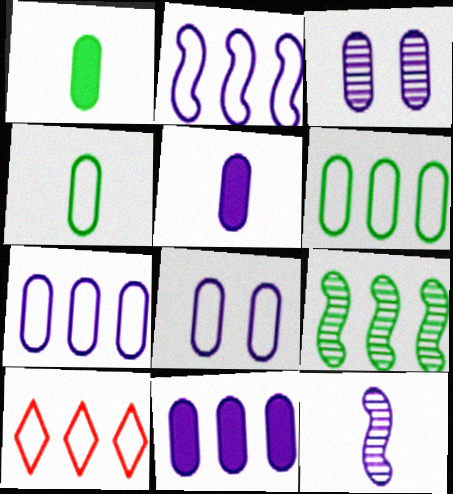[[2, 6, 10], 
[3, 5, 7], 
[9, 10, 11]]